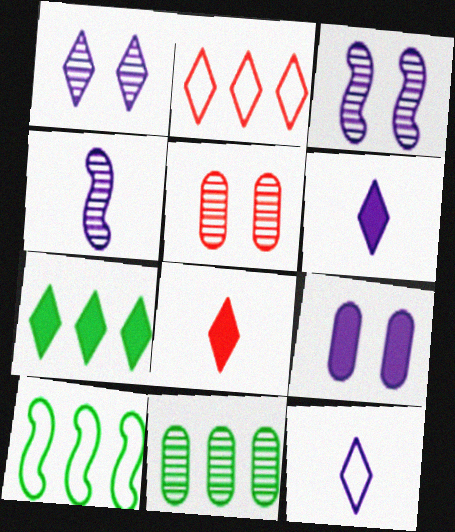[[5, 6, 10], 
[7, 10, 11]]